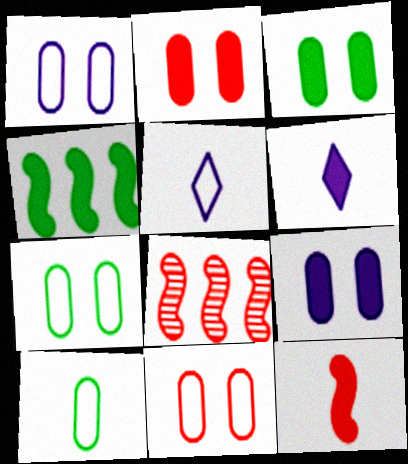[[1, 7, 11], 
[2, 3, 9], 
[2, 4, 6], 
[3, 5, 8], 
[6, 7, 8]]